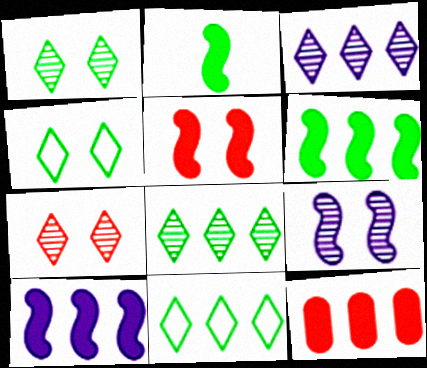[[2, 5, 10]]